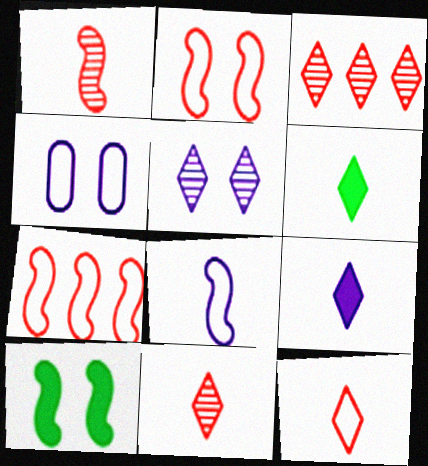[]